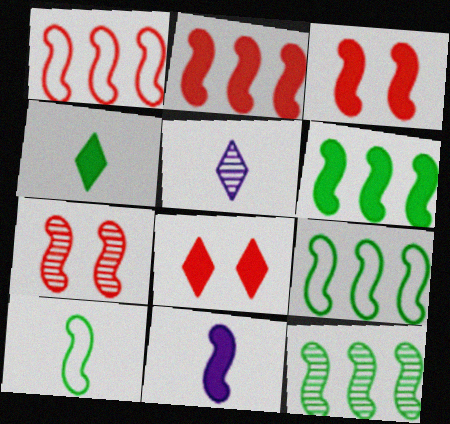[[3, 6, 11], 
[6, 9, 12], 
[7, 9, 11]]